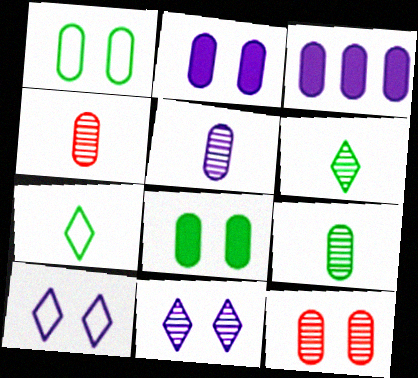[[1, 2, 12], 
[1, 3, 4], 
[4, 5, 9]]